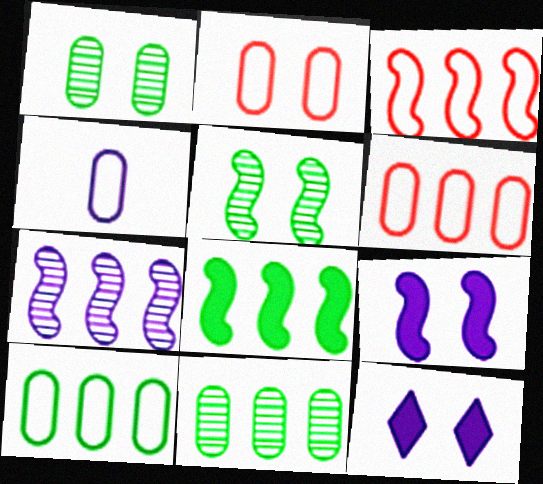[[2, 4, 10], 
[2, 5, 12], 
[3, 7, 8], 
[4, 7, 12]]